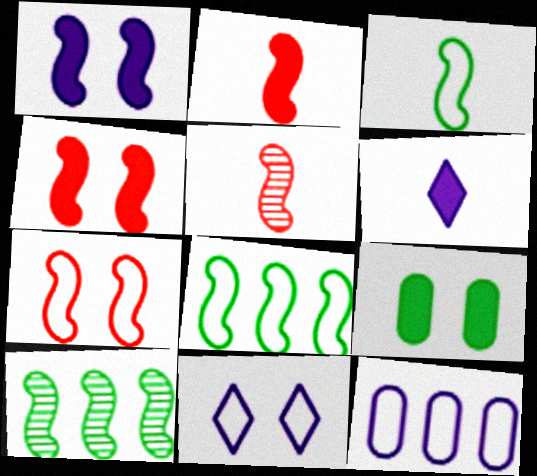[[1, 5, 8]]